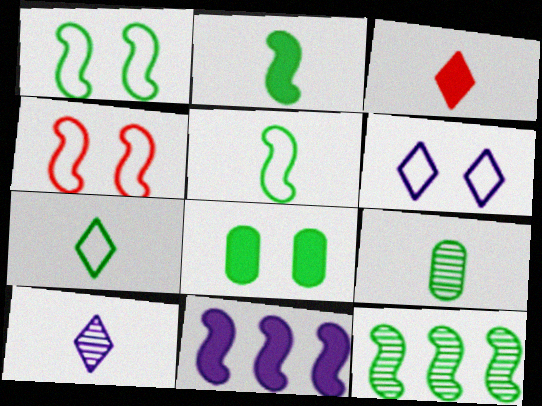[[1, 2, 12], 
[2, 7, 9], 
[3, 7, 10], 
[3, 8, 11], 
[7, 8, 12]]